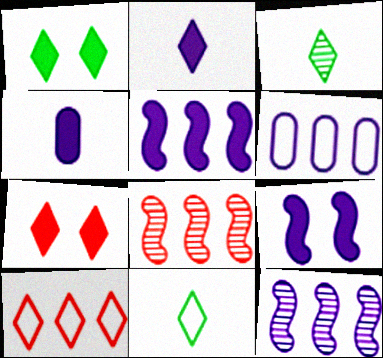[]